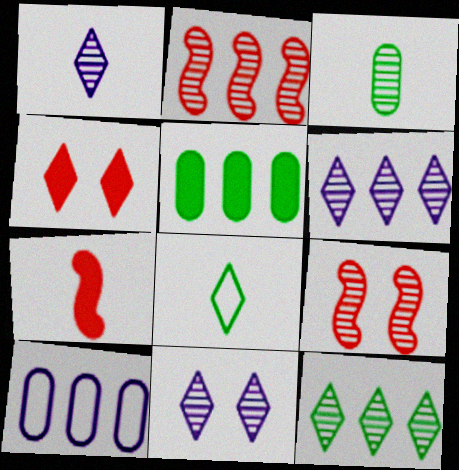[[1, 6, 11], 
[2, 3, 11], 
[3, 6, 9], 
[4, 6, 8]]